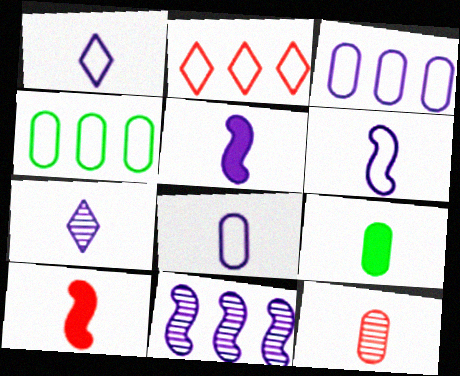[[1, 6, 8], 
[5, 7, 8], 
[8, 9, 12]]